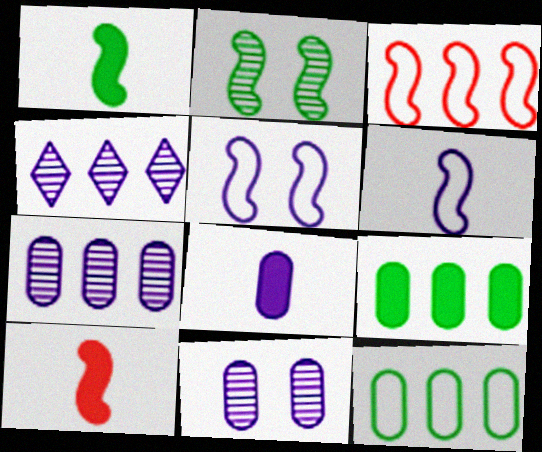[[3, 4, 9], 
[4, 5, 8]]